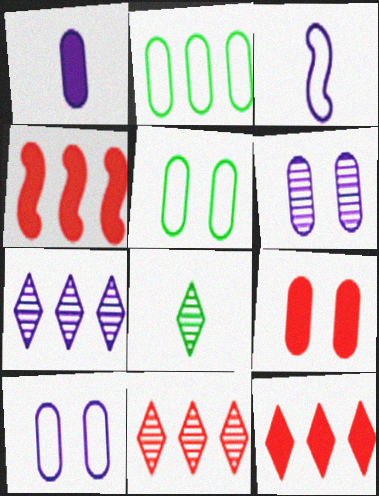[[2, 4, 7], 
[4, 8, 10], 
[5, 6, 9]]